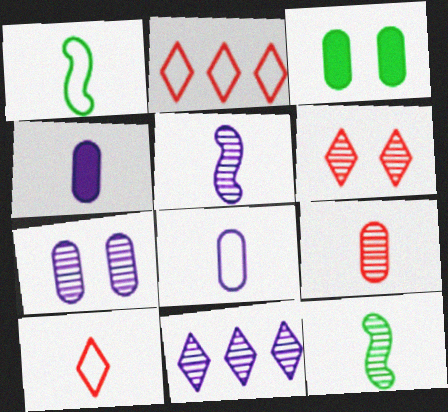[[1, 8, 10], 
[2, 3, 5], 
[4, 10, 12], 
[5, 7, 11]]